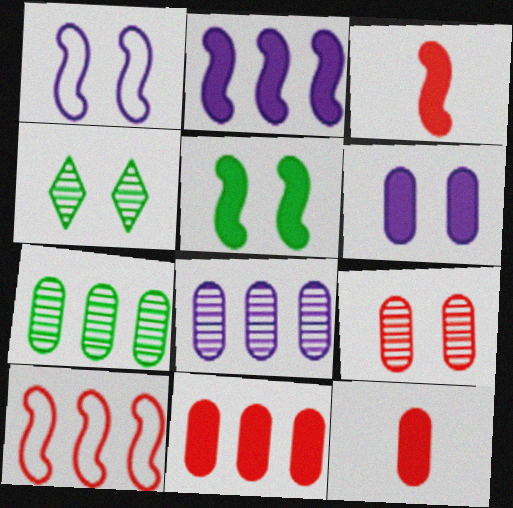[[2, 3, 5]]